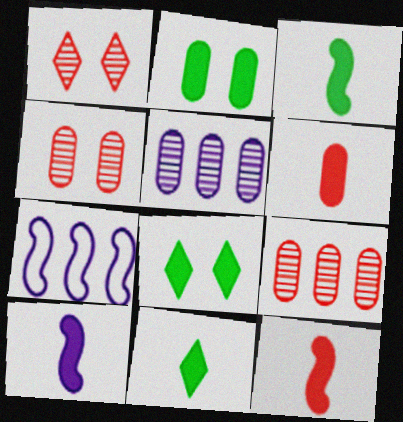[[3, 10, 12], 
[4, 7, 11], 
[6, 10, 11]]